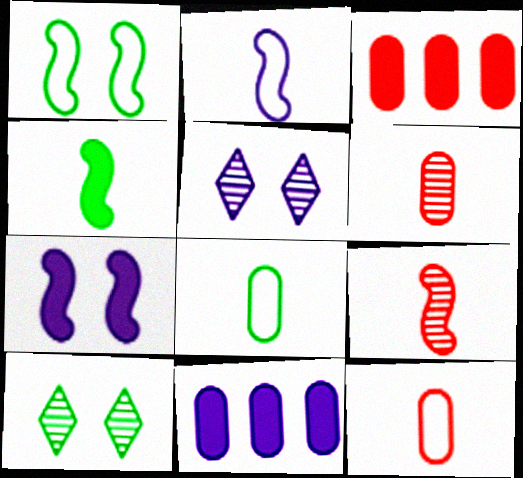[[2, 3, 10], 
[2, 4, 9], 
[2, 5, 11]]